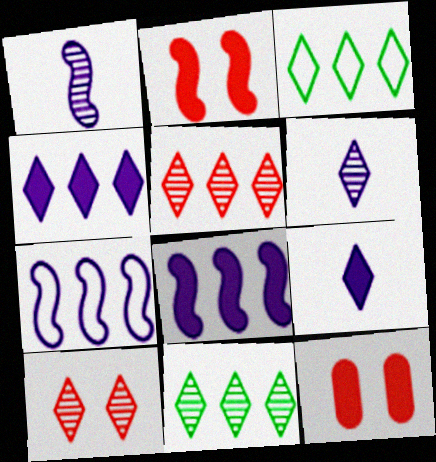[[1, 3, 12], 
[3, 4, 5], 
[3, 9, 10], 
[6, 10, 11]]